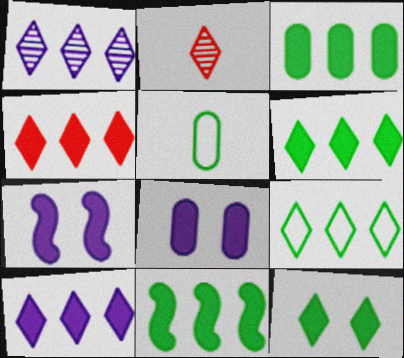[[1, 4, 9], 
[3, 6, 11], 
[4, 6, 10]]